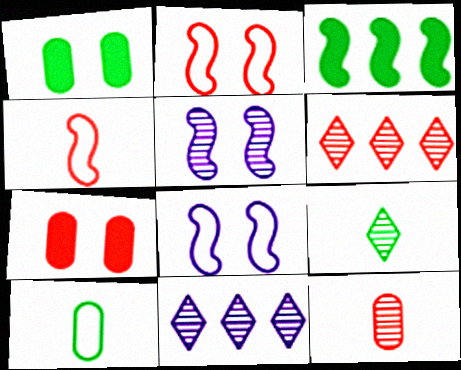[[1, 4, 11], 
[3, 4, 5], 
[4, 6, 7]]